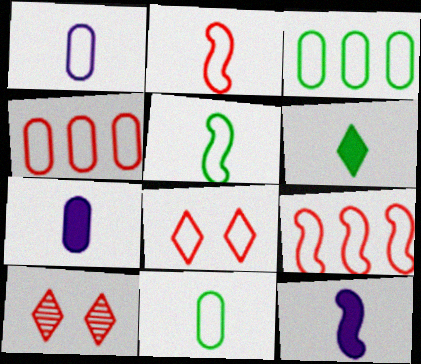[[2, 4, 8], 
[3, 10, 12]]